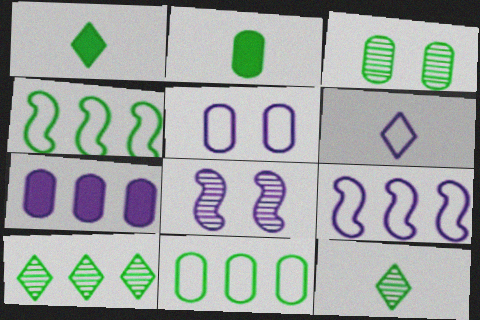[[1, 3, 4], 
[2, 3, 11], 
[5, 6, 9], 
[6, 7, 8]]